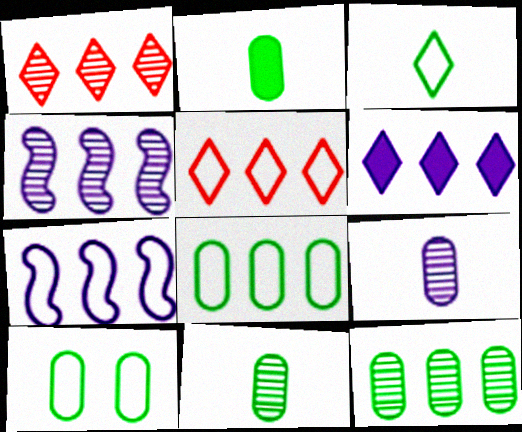[[1, 4, 12], 
[2, 10, 12], 
[5, 7, 8]]